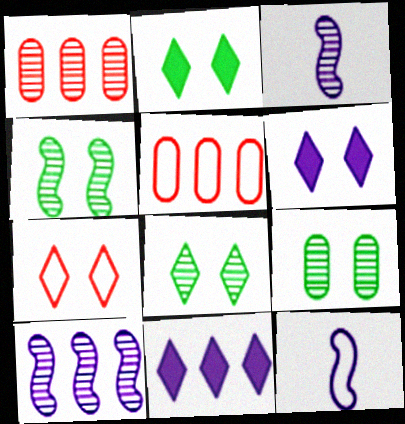[[1, 2, 12], 
[1, 3, 8], 
[2, 3, 5], 
[4, 8, 9], 
[6, 7, 8]]